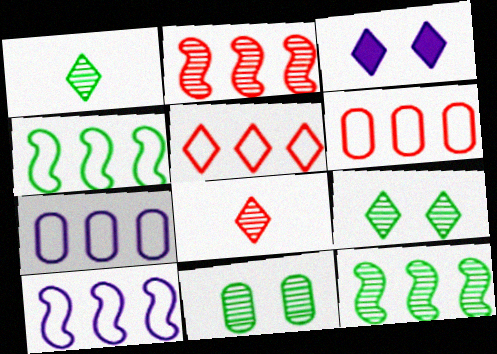[[1, 3, 5], 
[1, 11, 12], 
[4, 5, 7]]